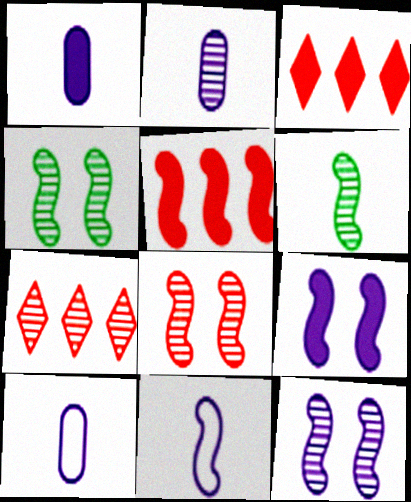[[1, 2, 10], 
[2, 4, 7], 
[3, 4, 10], 
[4, 5, 11], 
[4, 8, 12]]